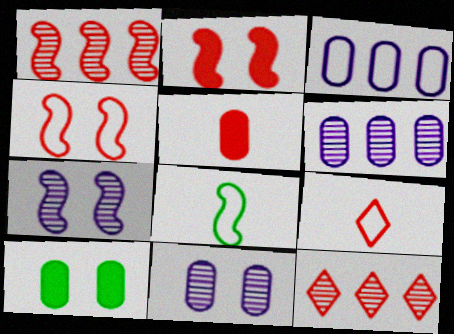[[4, 5, 12]]